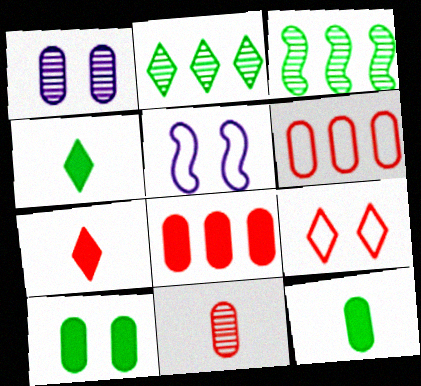[[1, 6, 12]]